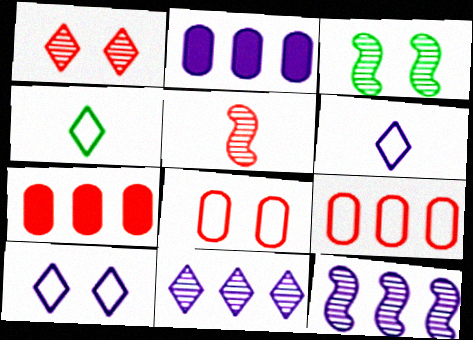[[3, 5, 12], 
[3, 6, 7]]